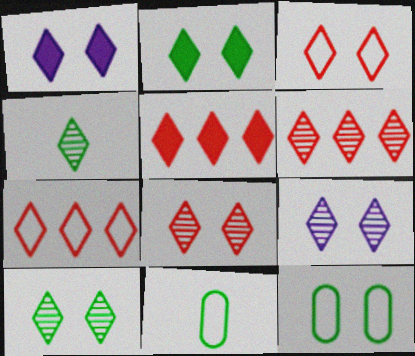[[1, 3, 10], 
[1, 4, 7], 
[2, 3, 9], 
[4, 6, 9], 
[5, 6, 7], 
[8, 9, 10]]